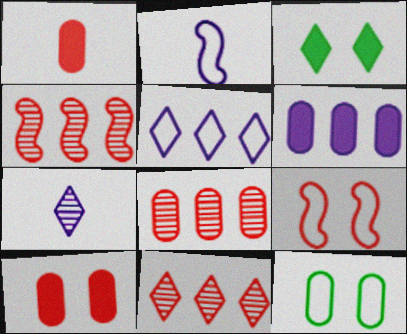[[1, 9, 11], 
[2, 3, 8], 
[4, 8, 11]]